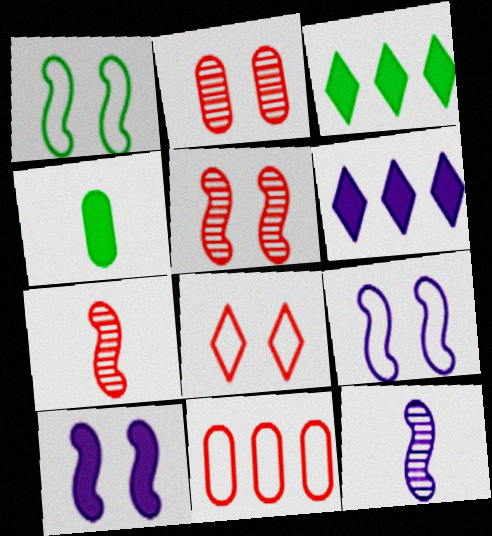[[1, 5, 10]]